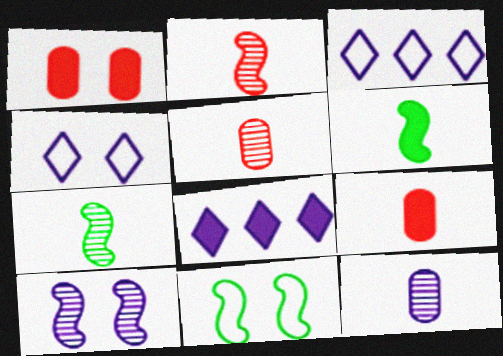[[1, 3, 7], 
[1, 6, 8], 
[5, 8, 11]]